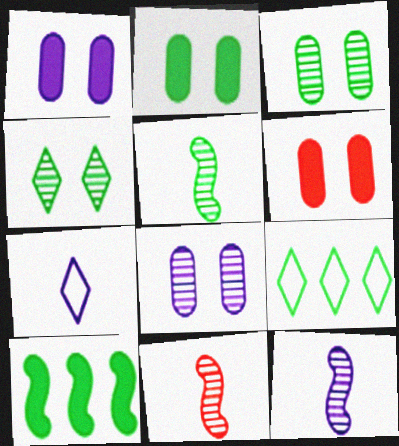[[1, 2, 6], 
[1, 9, 11], 
[2, 5, 9], 
[5, 11, 12], 
[6, 9, 12]]